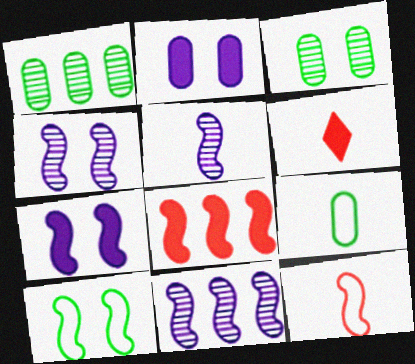[[4, 5, 11], 
[5, 6, 9], 
[5, 8, 10]]